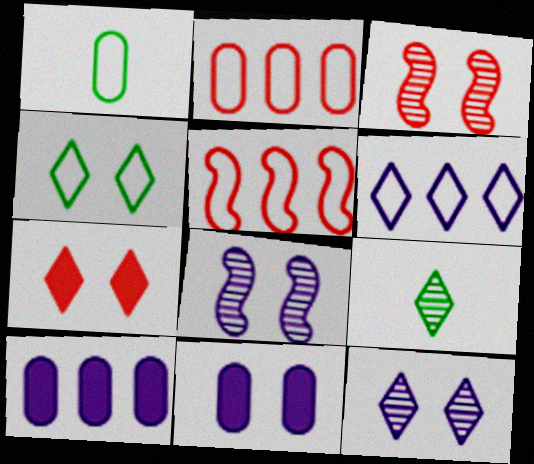[[3, 4, 11], 
[4, 7, 12], 
[5, 9, 11], 
[6, 7, 9]]